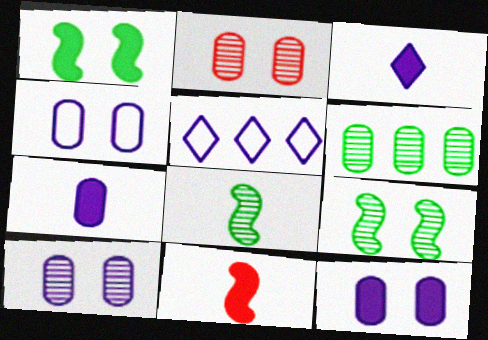[[4, 10, 12]]